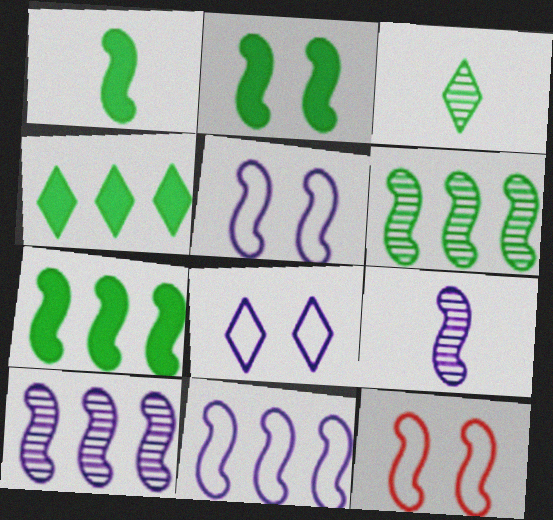[[1, 2, 7], 
[1, 10, 12], 
[7, 9, 12]]